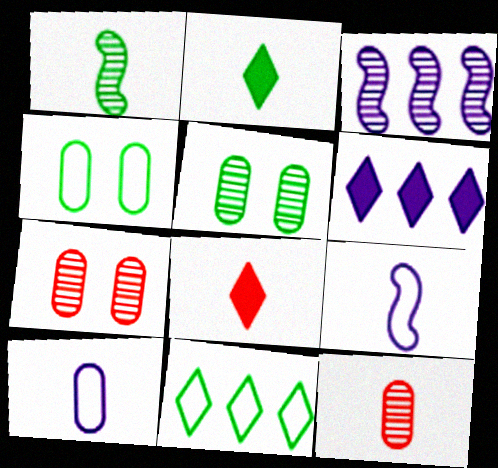[[1, 8, 10], 
[2, 9, 12], 
[3, 4, 8]]